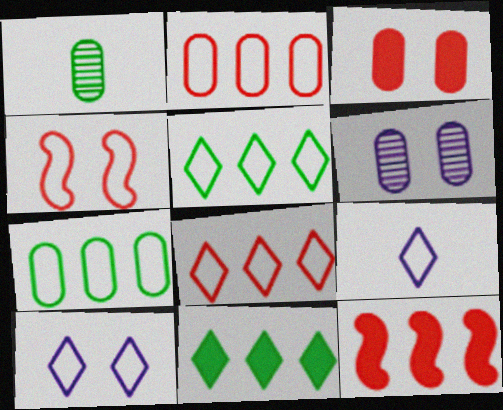[[1, 10, 12], 
[4, 7, 9]]